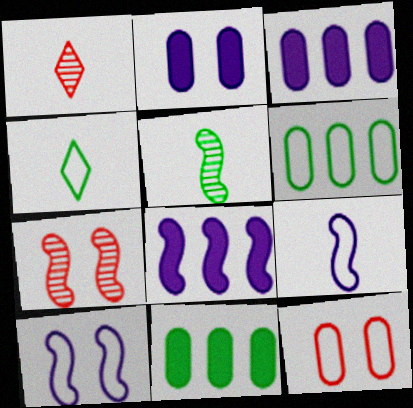[[1, 10, 11], 
[3, 4, 7]]